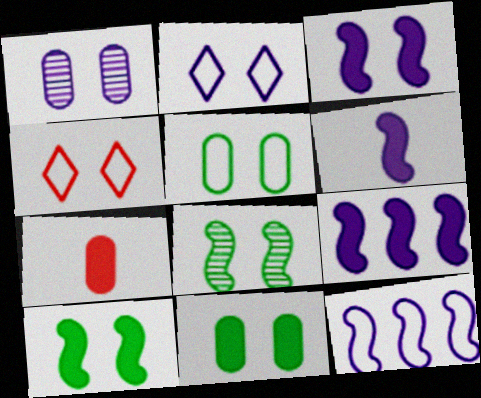[[1, 2, 3], 
[1, 4, 10], 
[3, 6, 9]]